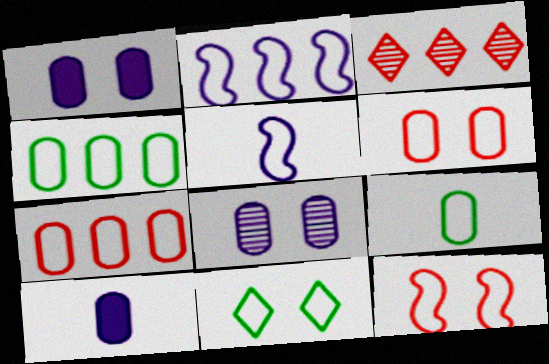[[5, 7, 11]]